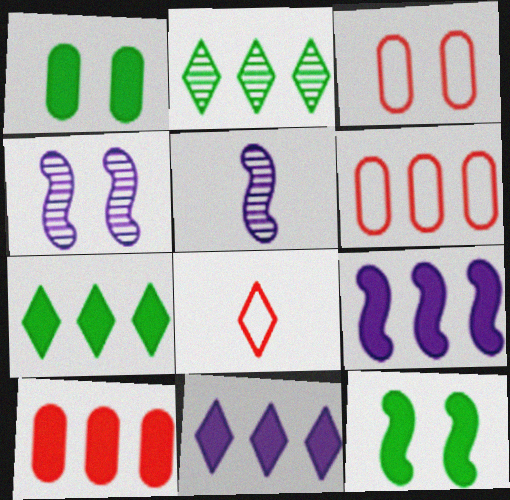[[2, 6, 9], 
[3, 5, 7], 
[7, 9, 10]]